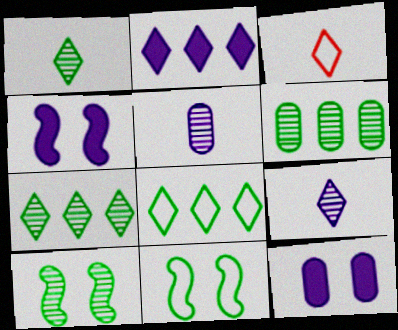[[1, 6, 10], 
[3, 4, 6]]